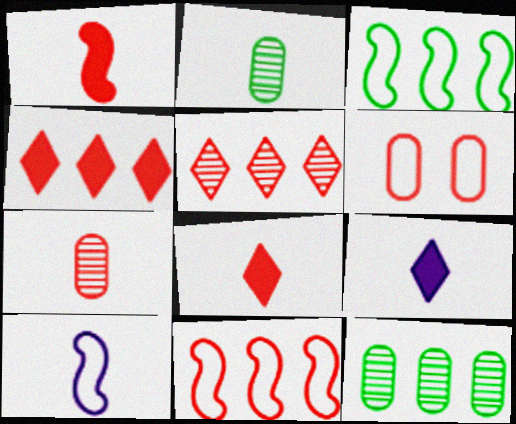[[1, 5, 6], 
[2, 8, 10]]